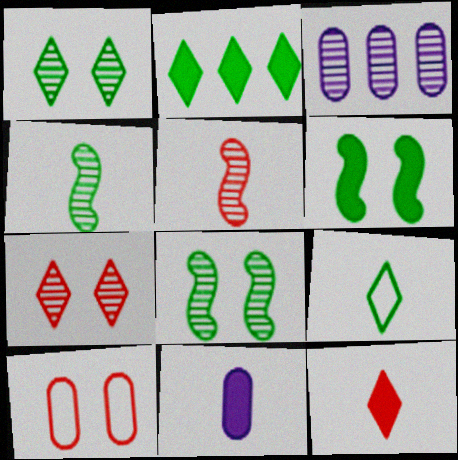[[1, 2, 9], 
[1, 3, 5], 
[3, 4, 7], 
[5, 9, 11]]